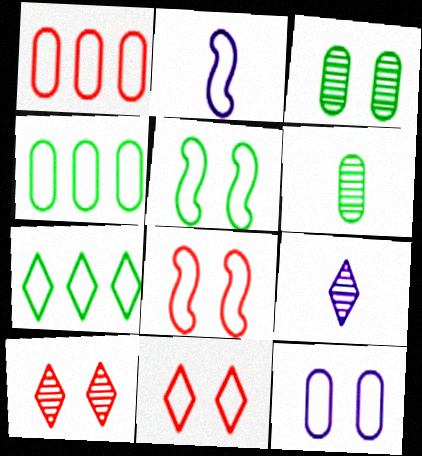[[2, 4, 11], 
[5, 11, 12]]